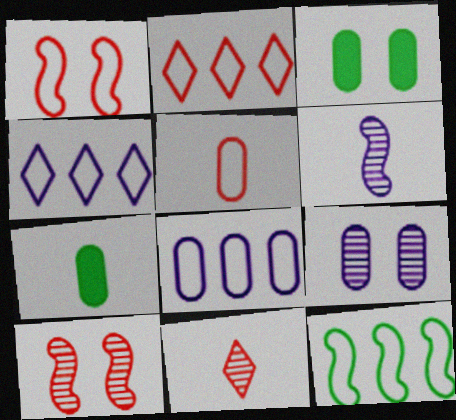[[1, 2, 5], 
[2, 3, 6], 
[2, 8, 12], 
[4, 7, 10]]